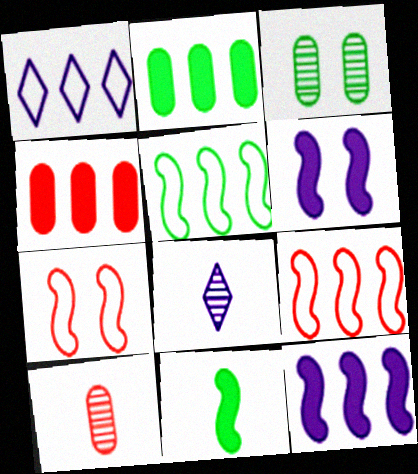[[2, 7, 8]]